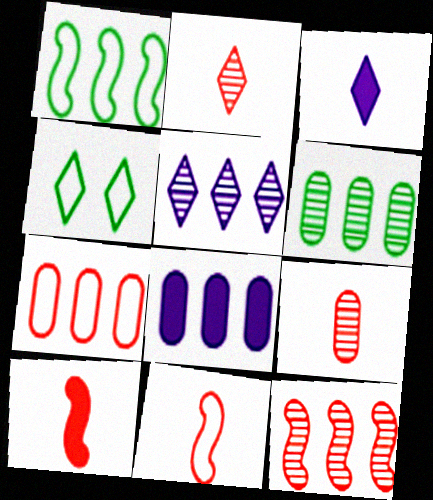[[5, 6, 12], 
[6, 7, 8]]